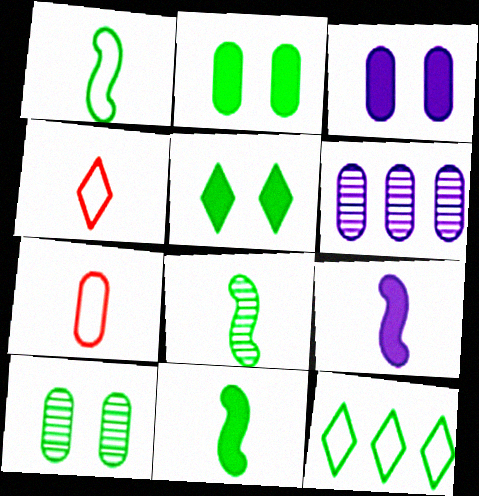[[1, 8, 11], 
[2, 6, 7], 
[2, 8, 12], 
[10, 11, 12]]